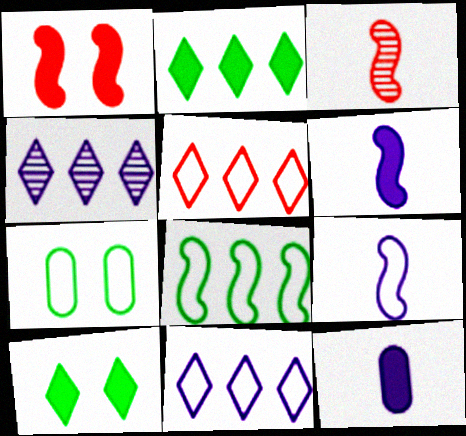[[1, 2, 12], 
[2, 4, 5], 
[5, 7, 9]]